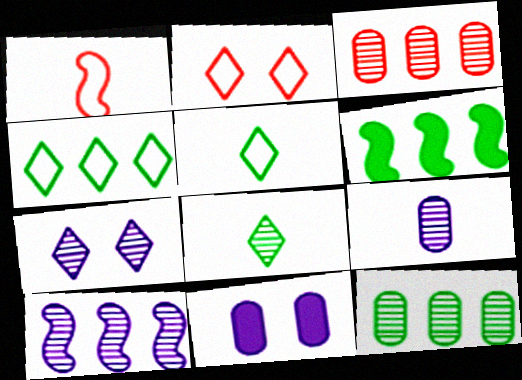[[2, 6, 9], 
[4, 6, 12], 
[7, 9, 10]]